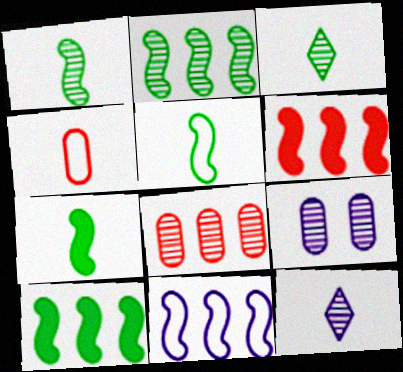[[1, 5, 7], 
[2, 6, 11], 
[4, 7, 12]]